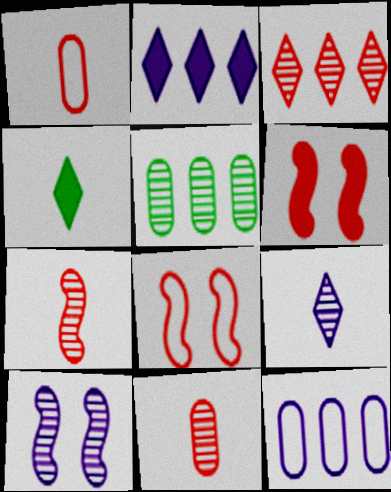[[1, 3, 6]]